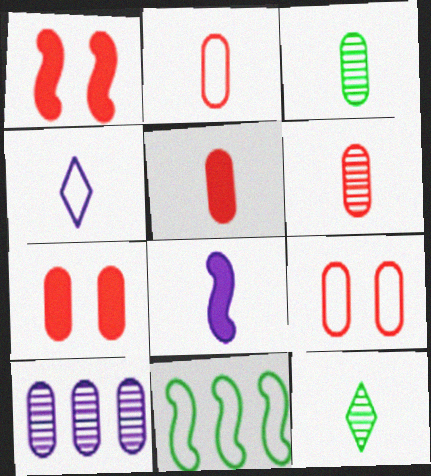[[2, 5, 6], 
[2, 8, 12], 
[4, 9, 11]]